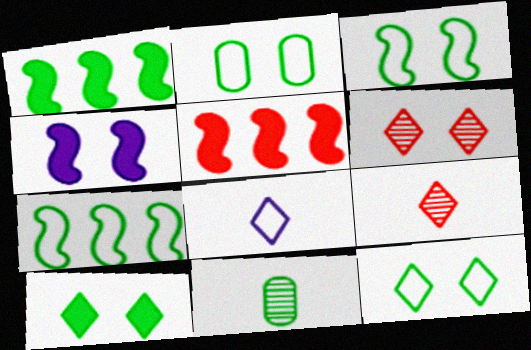[[1, 11, 12], 
[2, 3, 12], 
[2, 4, 6], 
[7, 10, 11]]